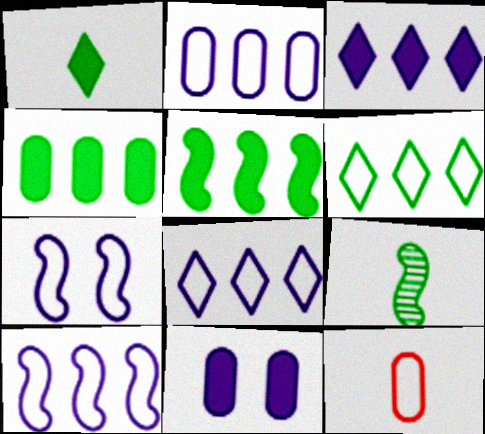[[2, 8, 10], 
[6, 7, 12]]